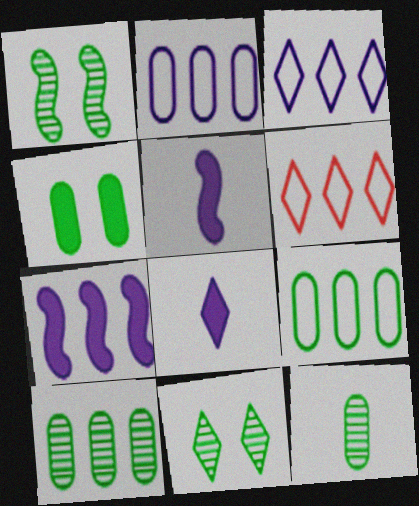[[4, 9, 12], 
[6, 7, 10], 
[6, 8, 11]]